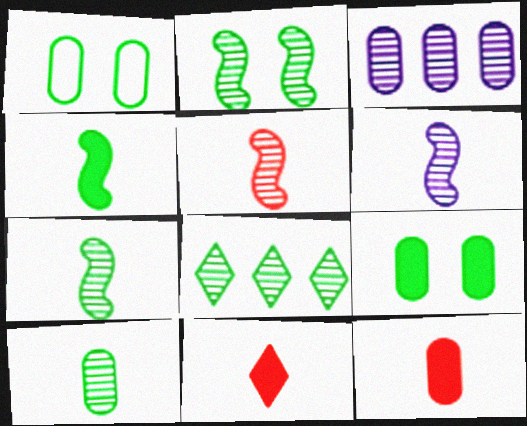[[1, 3, 12], 
[1, 4, 8], 
[2, 8, 10], 
[5, 6, 7]]